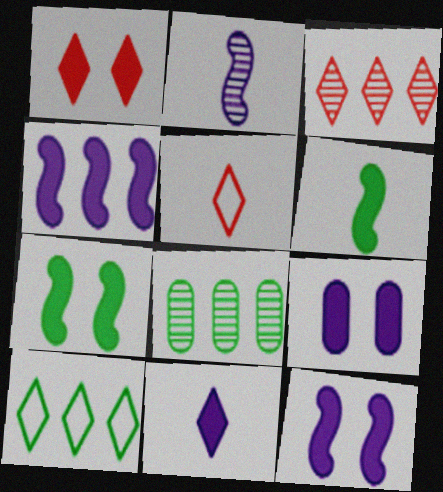[[1, 3, 5], 
[1, 7, 9], 
[4, 9, 11], 
[5, 8, 12]]